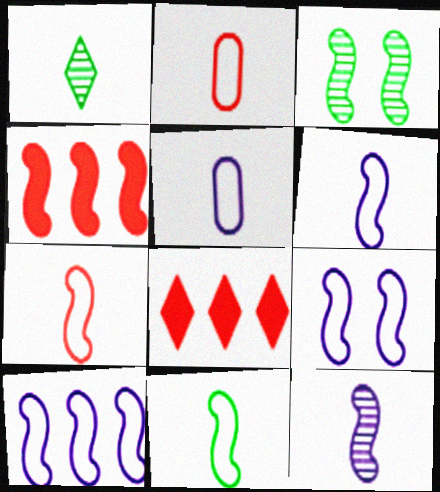[[3, 4, 6], 
[3, 5, 8], 
[6, 7, 11], 
[6, 9, 10]]